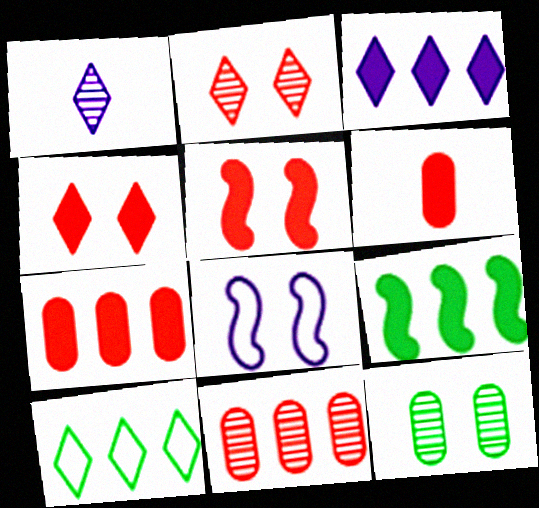[[1, 4, 10], 
[3, 7, 9], 
[4, 8, 12]]